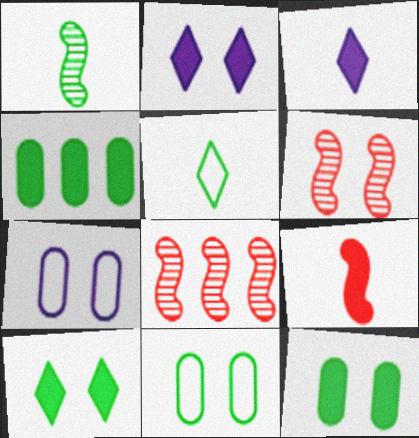[[2, 4, 9], 
[2, 6, 11], 
[3, 8, 11], 
[6, 7, 10]]